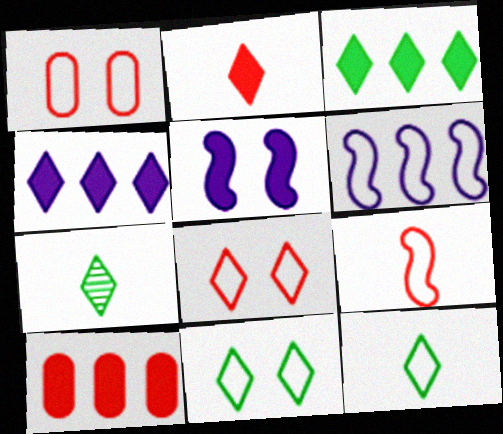[[1, 6, 12], 
[3, 7, 11], 
[4, 7, 8]]